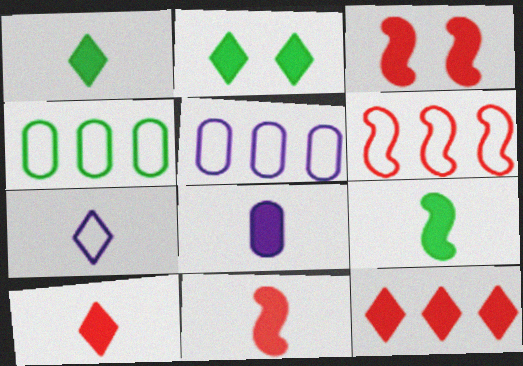[[1, 8, 11], 
[8, 9, 10]]